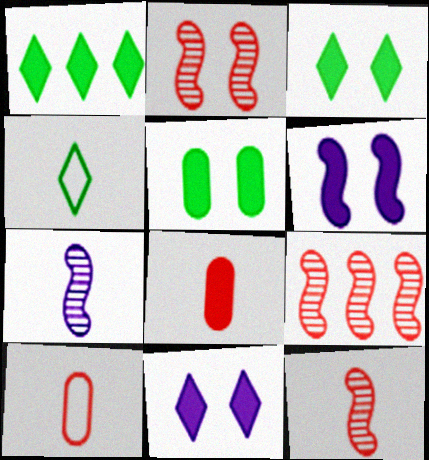[[1, 6, 8], 
[2, 9, 12], 
[4, 7, 8]]